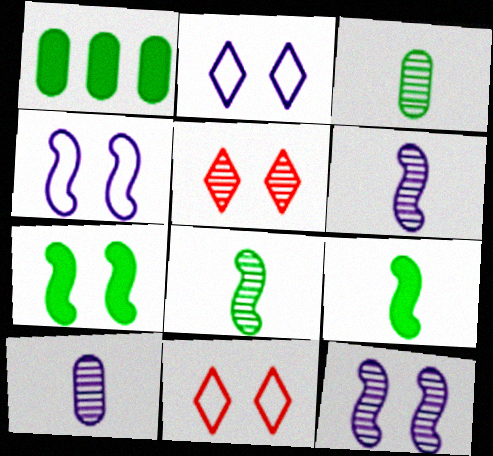[[1, 6, 11]]